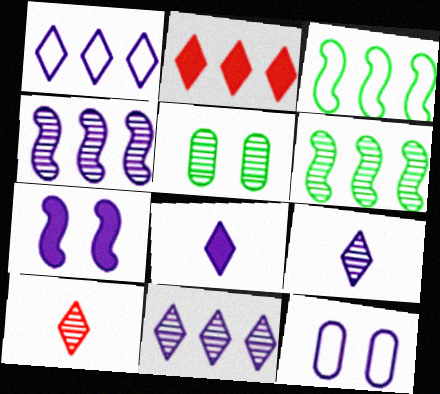[[4, 5, 10], 
[4, 8, 12]]